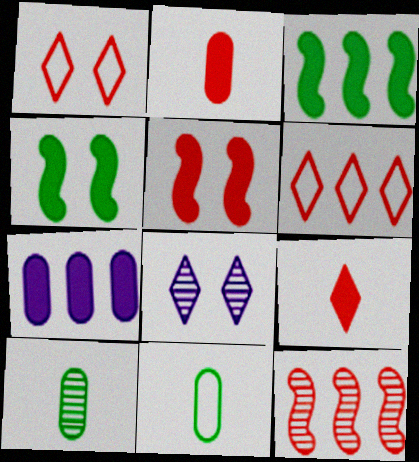[[1, 2, 12], 
[4, 7, 9], 
[8, 10, 12]]